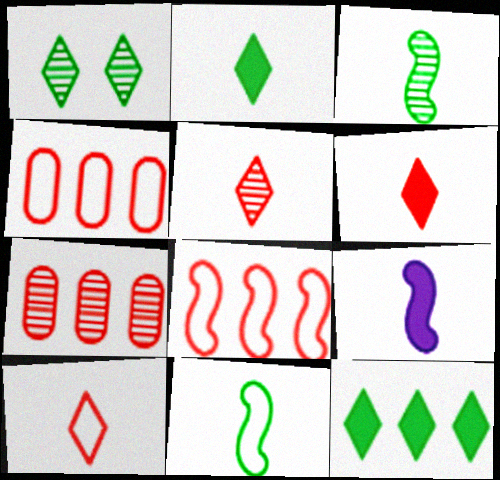[[1, 4, 9], 
[5, 6, 10]]